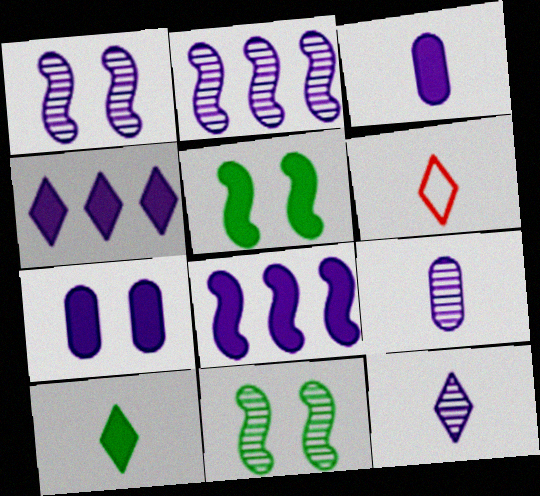[[6, 10, 12]]